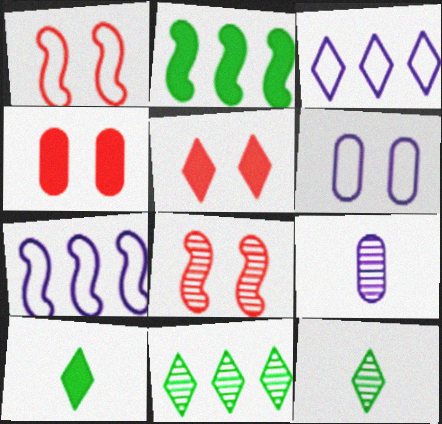[[3, 5, 12], 
[4, 7, 12], 
[8, 9, 11]]